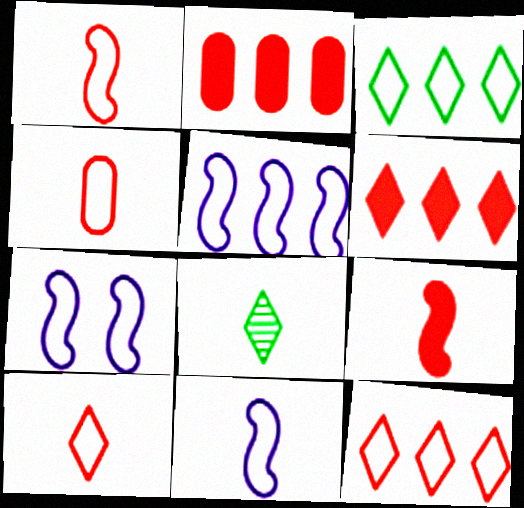[[1, 4, 10], 
[2, 7, 8], 
[3, 4, 7], 
[5, 7, 11]]